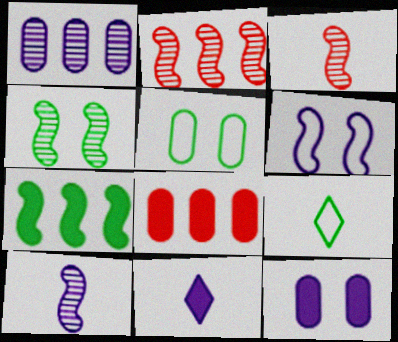[[1, 6, 11], 
[2, 4, 10], 
[2, 5, 11], 
[2, 9, 12], 
[3, 6, 7]]